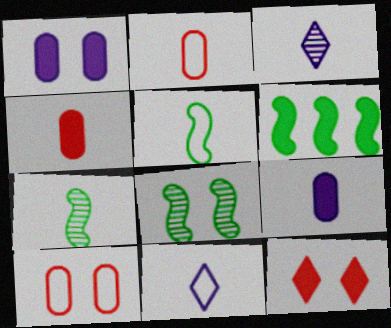[[2, 5, 11], 
[3, 4, 5], 
[3, 6, 10], 
[4, 7, 11], 
[5, 6, 8], 
[6, 9, 12]]